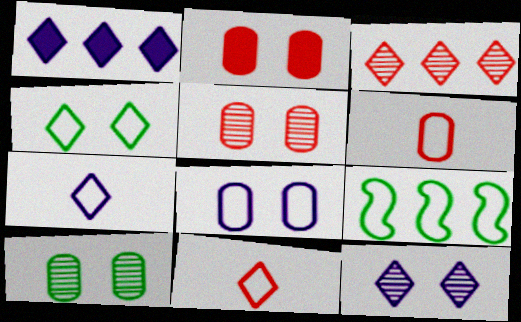[[1, 7, 12], 
[2, 8, 10], 
[8, 9, 11]]